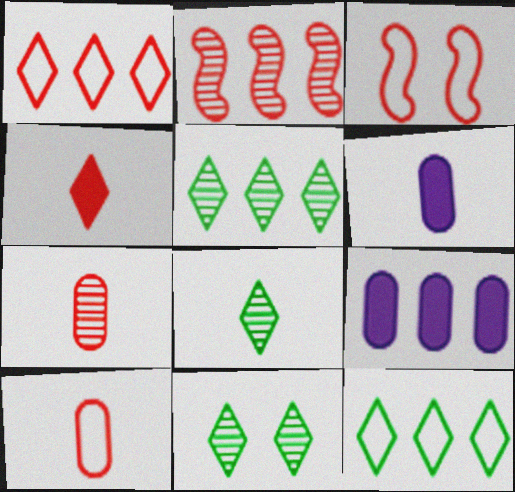[[1, 3, 10], 
[2, 9, 12], 
[3, 5, 6], 
[3, 8, 9], 
[5, 8, 11]]